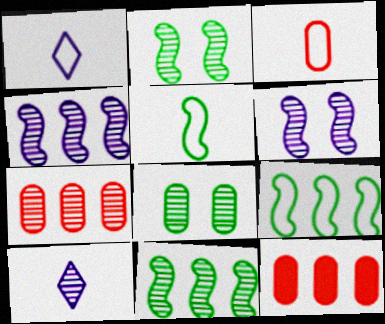[[1, 2, 12], 
[1, 3, 5], 
[2, 7, 10]]